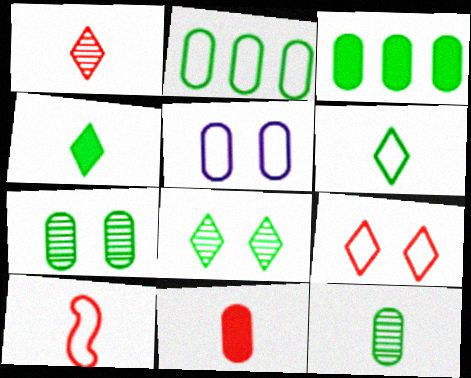[[1, 10, 11]]